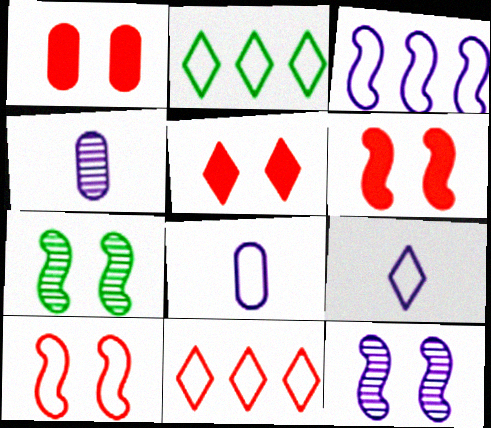[[1, 5, 6], 
[2, 4, 6], 
[2, 8, 10]]